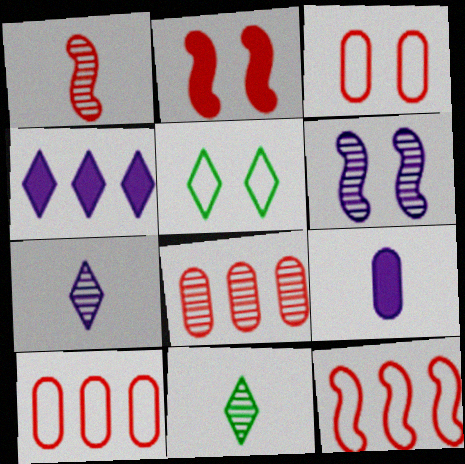[[1, 2, 12], 
[6, 8, 11]]